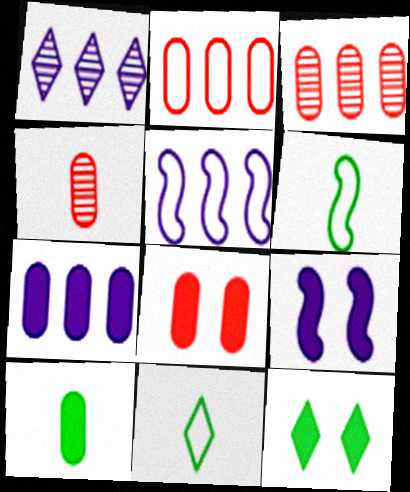[[1, 5, 7], 
[1, 6, 8], 
[2, 4, 8], 
[3, 9, 11], 
[4, 5, 12], 
[7, 8, 10], 
[8, 9, 12]]